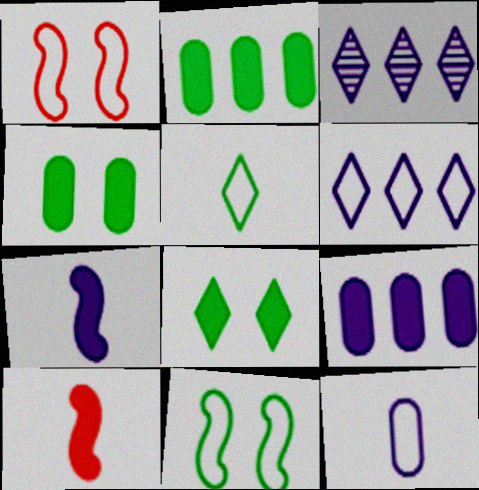[[8, 9, 10]]